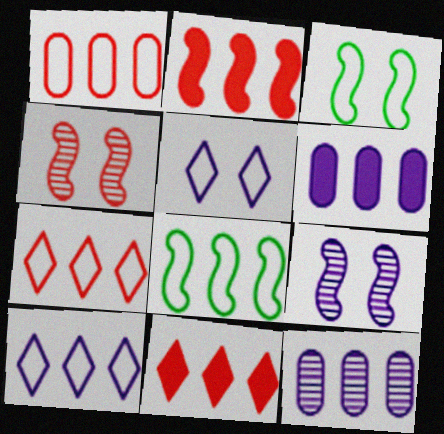[[1, 8, 10], 
[8, 11, 12]]